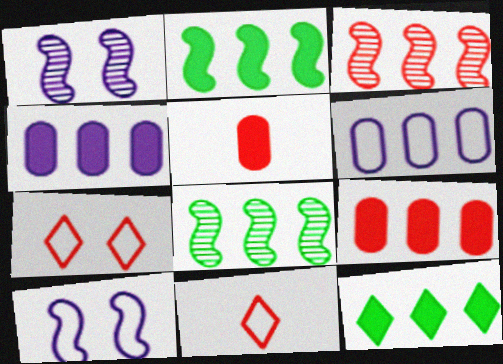[[3, 5, 7], 
[3, 6, 12]]